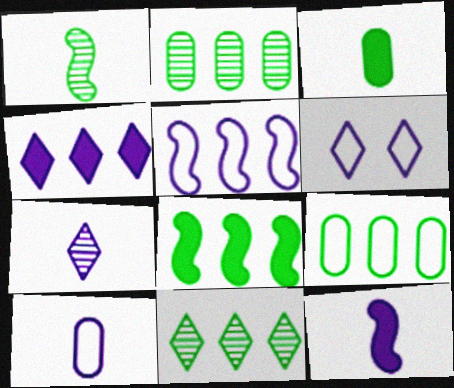[[4, 6, 7], 
[5, 6, 10], 
[7, 10, 12], 
[8, 9, 11]]